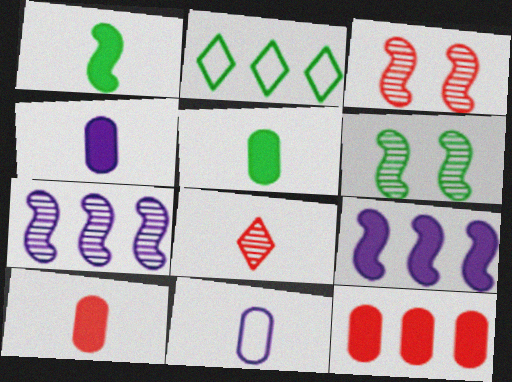[[1, 8, 11], 
[2, 3, 4], 
[2, 5, 6], 
[2, 7, 12], 
[4, 5, 10]]